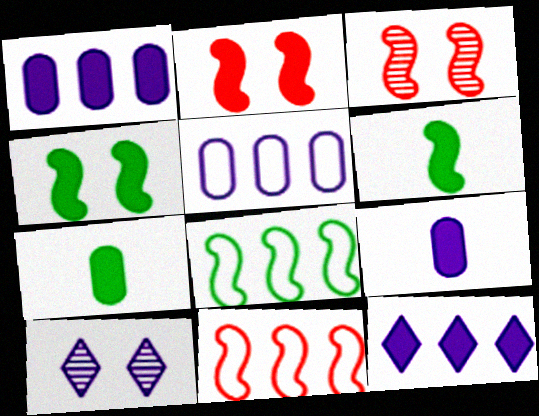[[2, 7, 12], 
[7, 10, 11]]